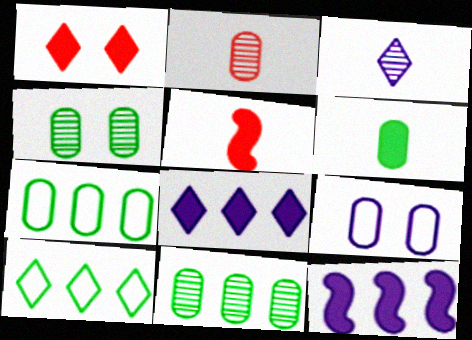[[1, 3, 10], 
[1, 6, 12], 
[3, 9, 12], 
[4, 6, 7]]